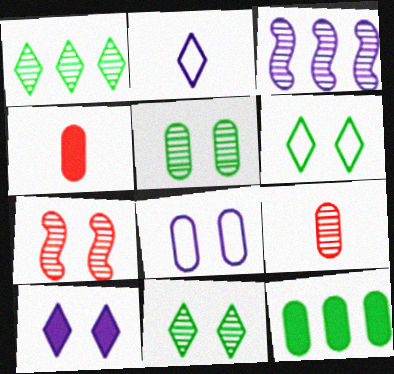[[2, 7, 12], 
[3, 4, 6], 
[3, 9, 11], 
[8, 9, 12]]